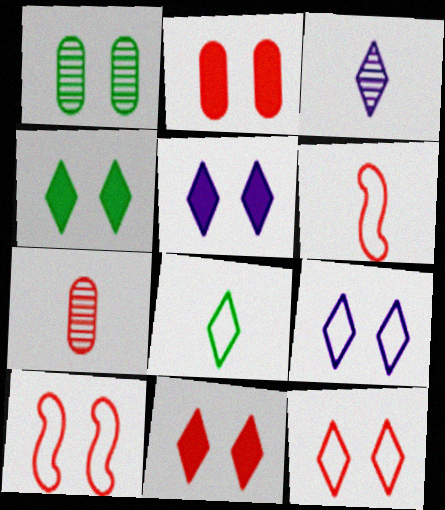[[1, 5, 10], 
[4, 5, 11]]